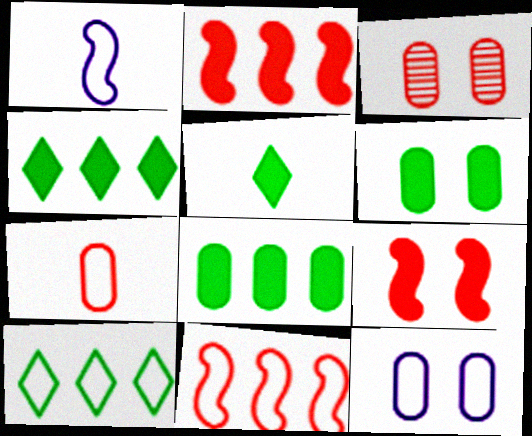[[1, 3, 4], 
[3, 6, 12]]